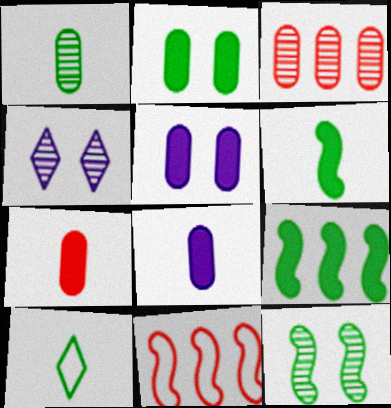[[1, 6, 10]]